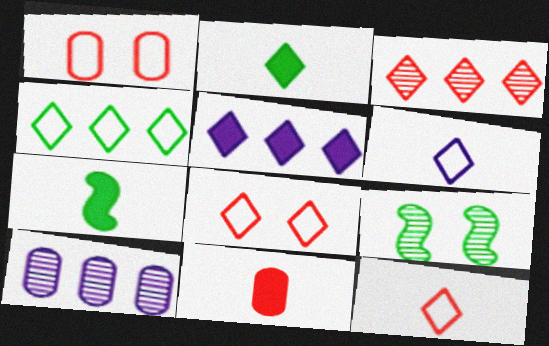[[3, 4, 5], 
[4, 6, 8], 
[7, 8, 10]]